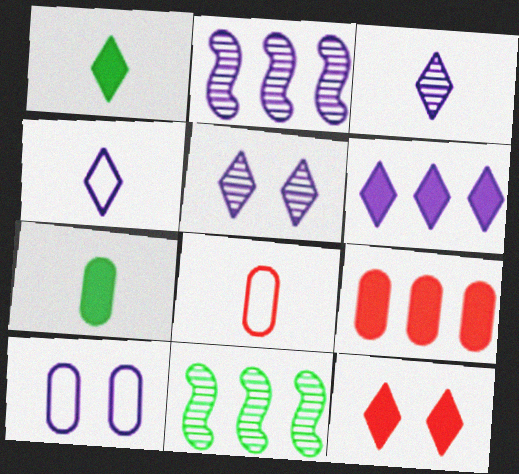[[1, 6, 12], 
[4, 5, 6]]